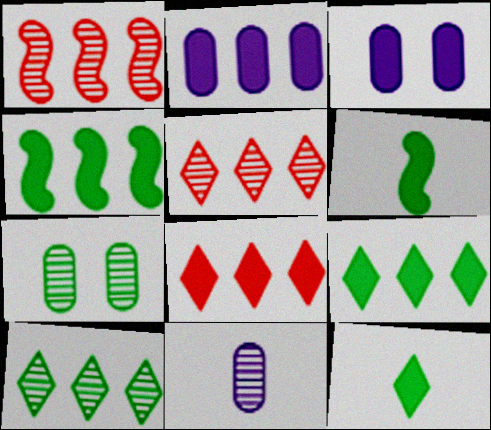[[2, 4, 8], 
[3, 6, 8]]